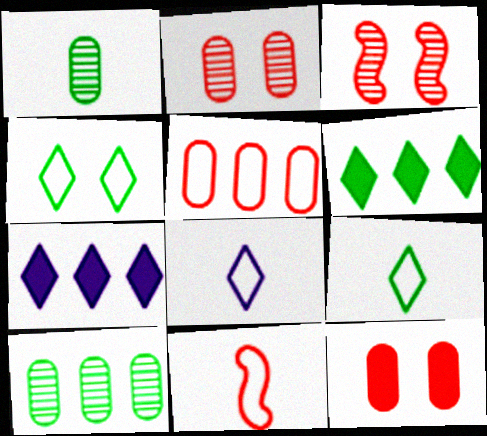[]